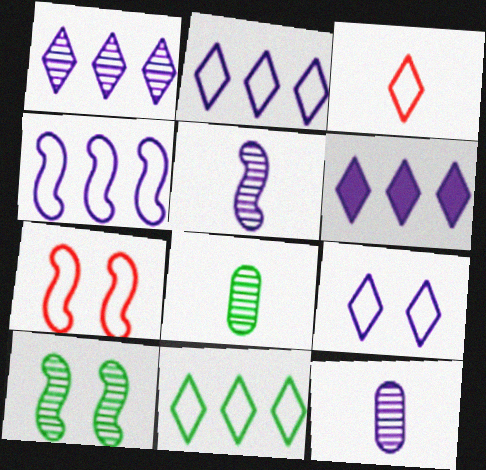[[1, 2, 6], 
[3, 9, 11], 
[6, 7, 8]]